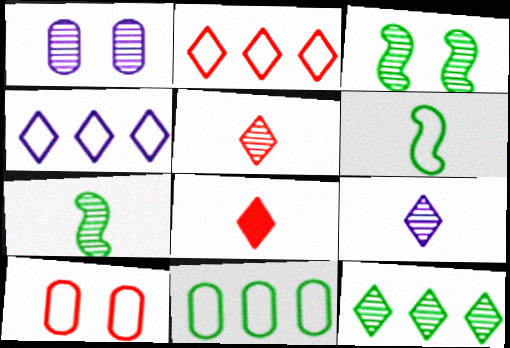[[4, 6, 10]]